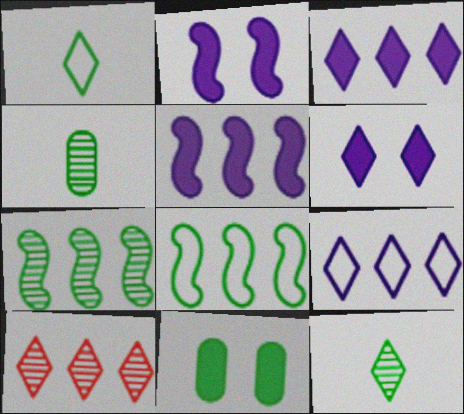[[1, 6, 10], 
[1, 7, 11], 
[8, 11, 12]]